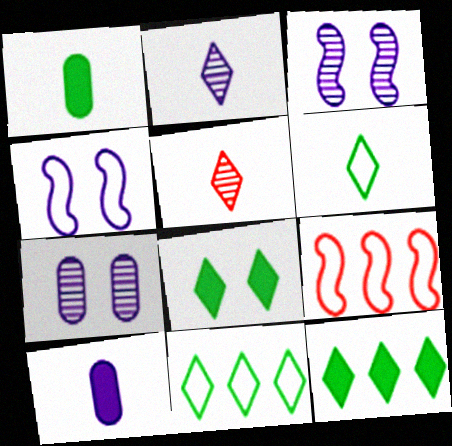[]